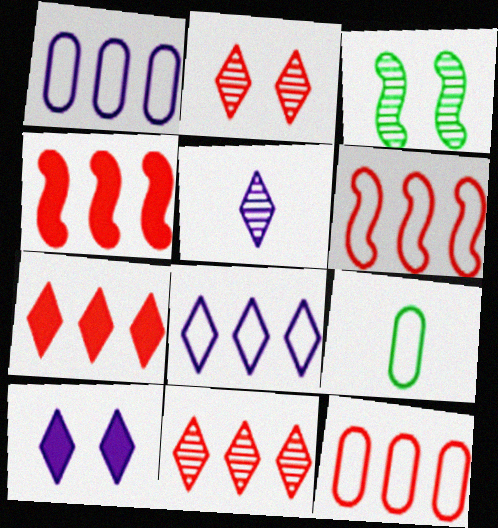[[4, 11, 12], 
[5, 8, 10]]